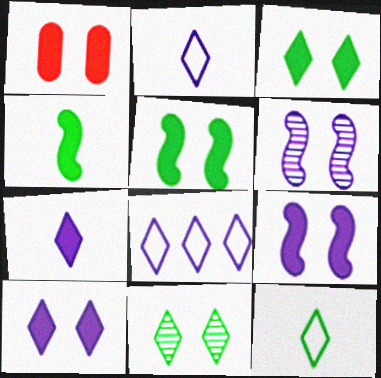[[1, 3, 9], 
[1, 5, 10]]